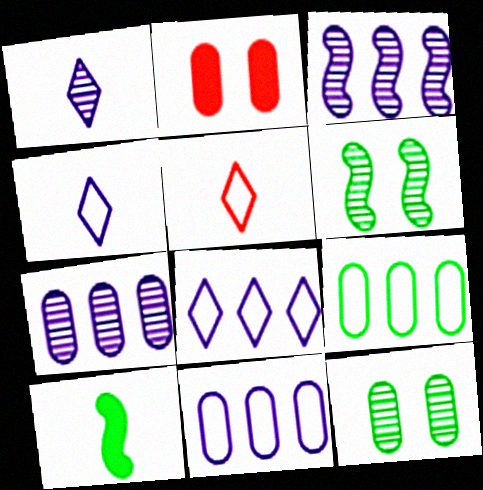[]